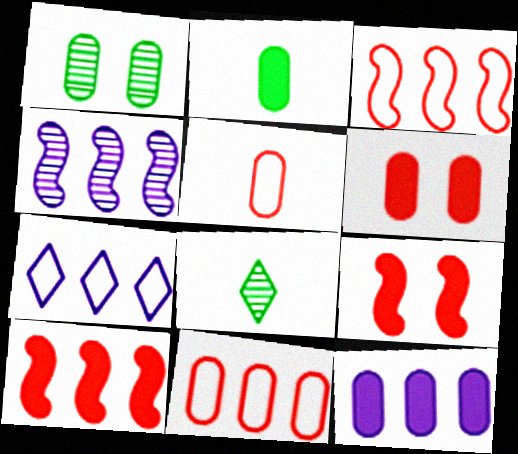[[1, 5, 12], 
[2, 6, 12], 
[4, 7, 12]]